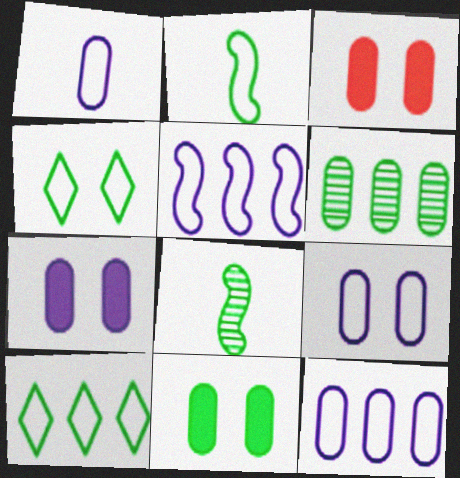[[1, 3, 6], 
[1, 9, 12], 
[3, 7, 11], 
[8, 10, 11]]